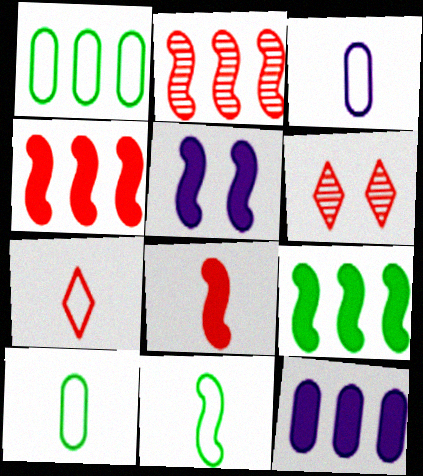[[2, 5, 11], 
[3, 6, 9], 
[3, 7, 11], 
[5, 8, 9], 
[6, 11, 12]]